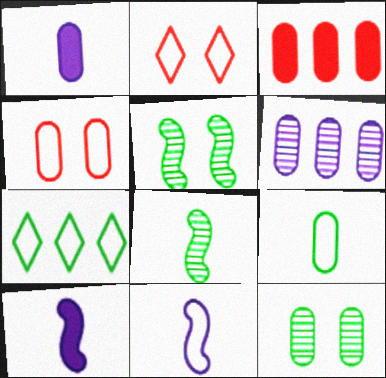[[4, 7, 11]]